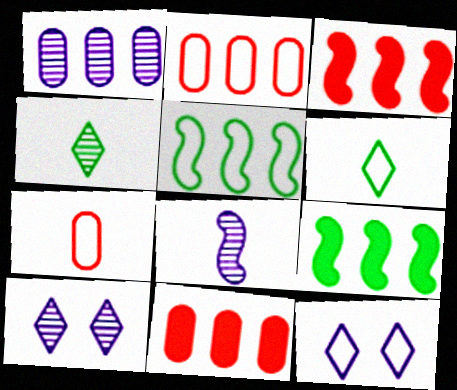[[1, 8, 10], 
[5, 7, 12], 
[7, 9, 10]]